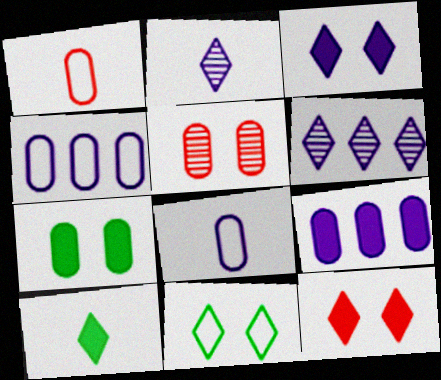[]